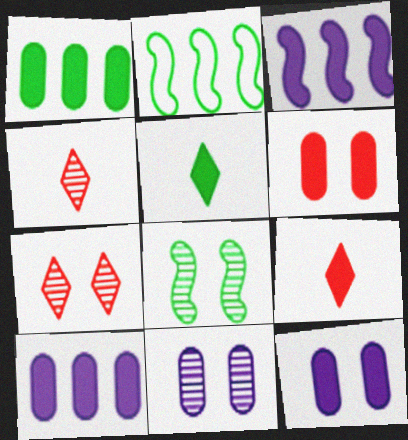[[2, 4, 12], 
[2, 9, 11], 
[3, 5, 6], 
[7, 8, 11]]